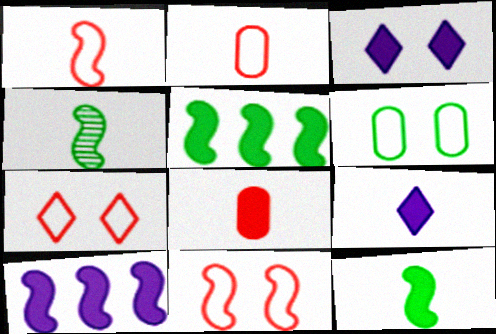[[2, 4, 9], 
[3, 5, 8], 
[4, 10, 11], 
[8, 9, 12]]